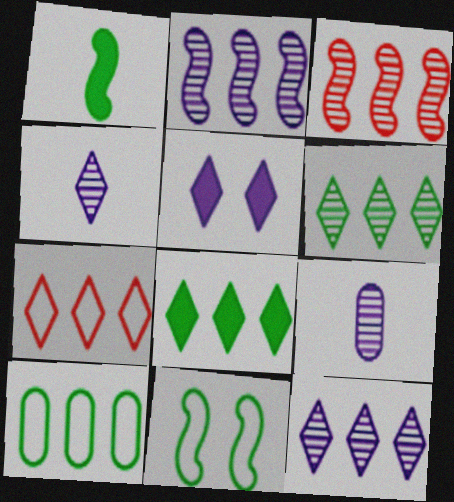[[7, 8, 12]]